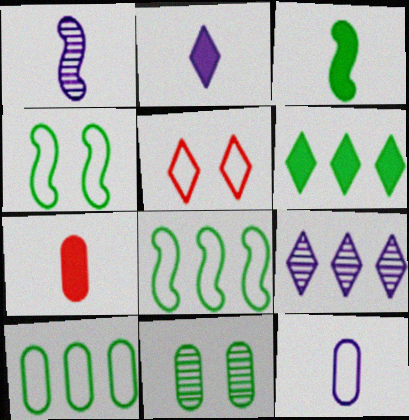[[1, 2, 12], 
[2, 3, 7], 
[4, 7, 9], 
[5, 8, 12]]